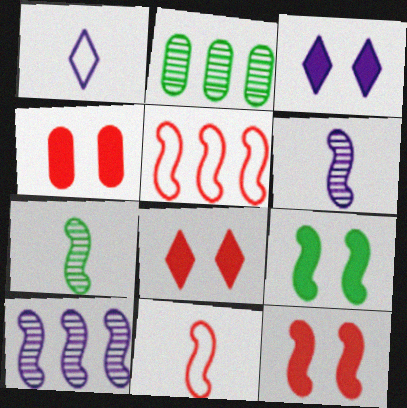[[1, 2, 12], 
[2, 3, 11], 
[3, 4, 9], 
[4, 8, 12], 
[5, 6, 9], 
[9, 10, 11]]